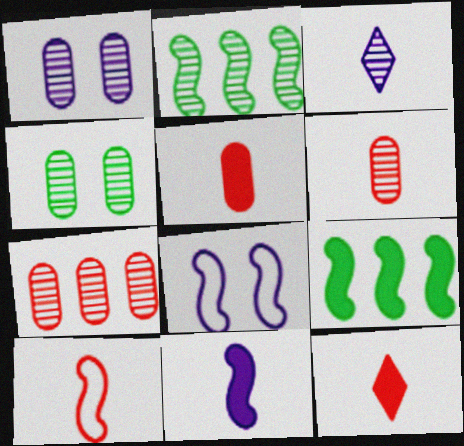[[6, 10, 12]]